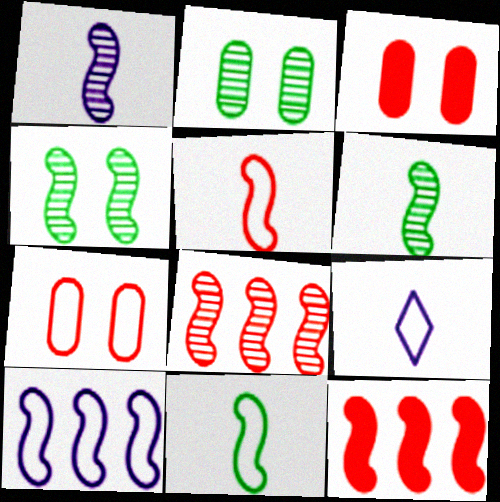[[1, 4, 8], 
[2, 9, 12]]